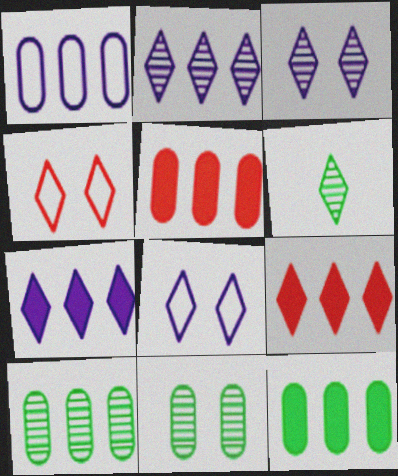[[1, 5, 10], 
[4, 6, 7], 
[6, 8, 9]]